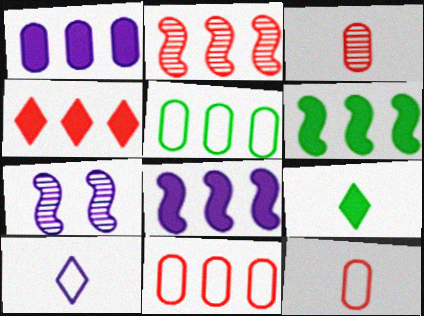[[1, 4, 6], 
[1, 7, 10], 
[2, 4, 11], 
[7, 9, 11]]